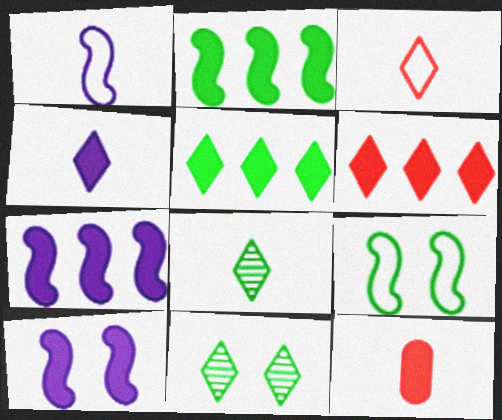[[1, 8, 12], 
[3, 4, 8], 
[5, 10, 12]]